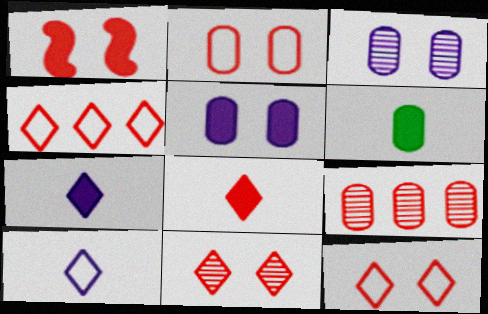[[1, 2, 11], 
[4, 8, 11]]